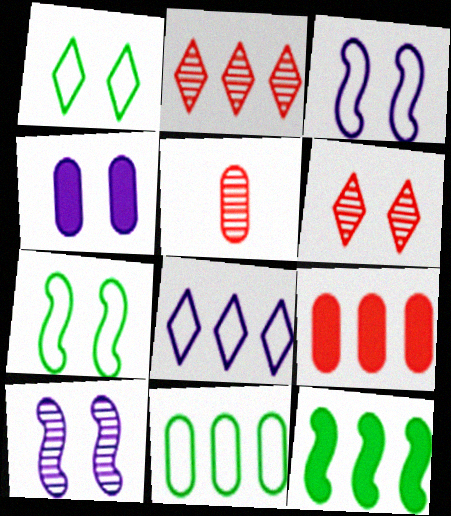[[4, 5, 11], 
[4, 6, 7]]